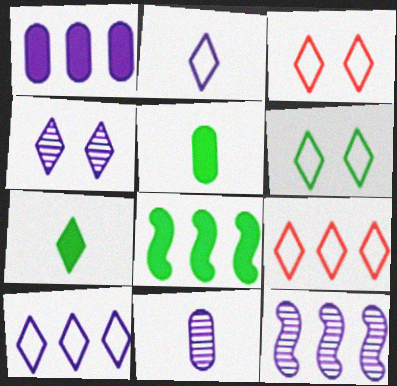[[1, 10, 12], 
[2, 6, 9], 
[3, 5, 12], 
[3, 8, 11], 
[4, 7, 9], 
[4, 11, 12]]